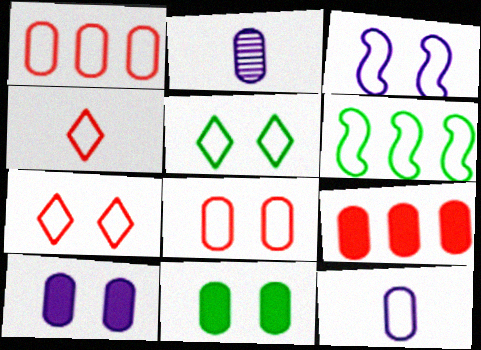[[1, 2, 11], 
[3, 5, 8], 
[6, 7, 12]]